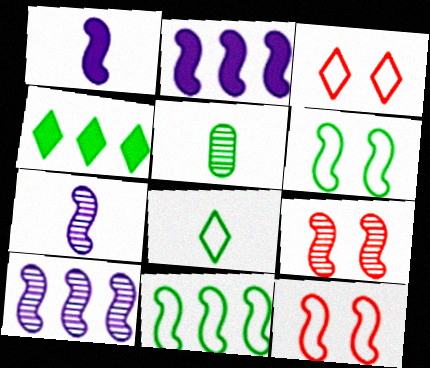[[1, 9, 11], 
[2, 3, 5], 
[4, 5, 6]]